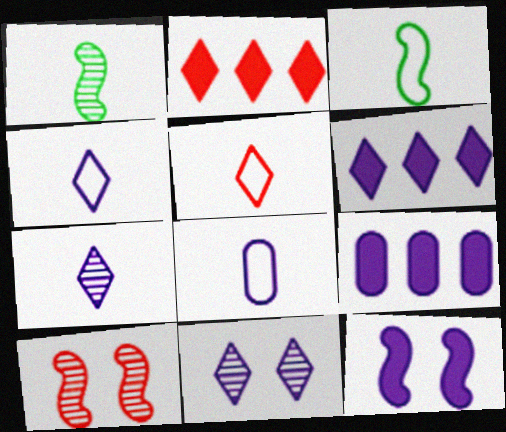[[3, 5, 8], 
[4, 6, 11]]